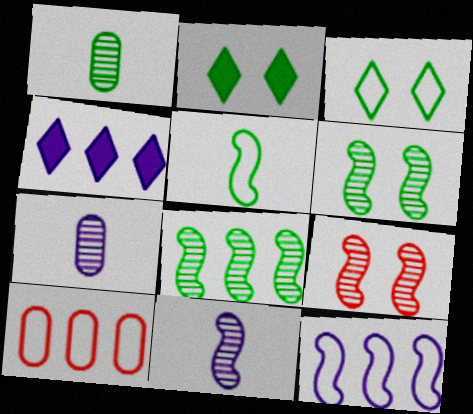[[2, 10, 11], 
[4, 8, 10], 
[8, 9, 11]]